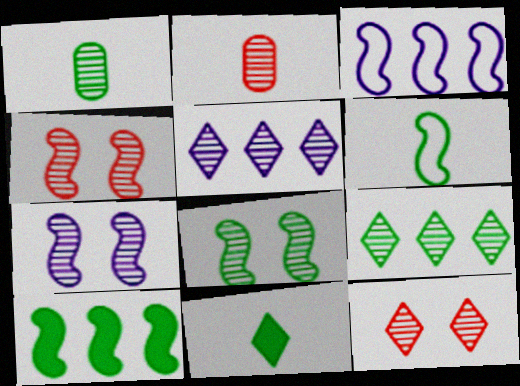[[1, 4, 5], 
[1, 6, 11], 
[1, 8, 9], 
[2, 5, 8], 
[2, 7, 9], 
[4, 7, 8], 
[6, 8, 10]]